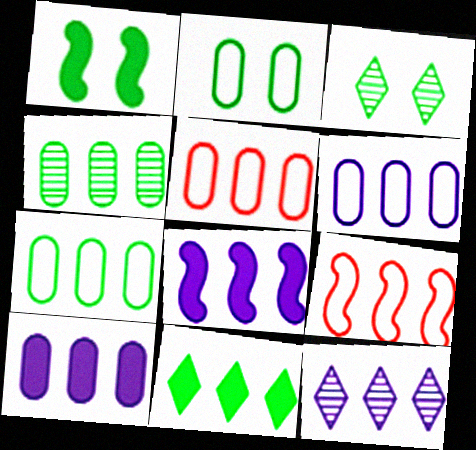[[1, 2, 3], 
[4, 5, 10], 
[5, 6, 7], 
[6, 8, 12]]